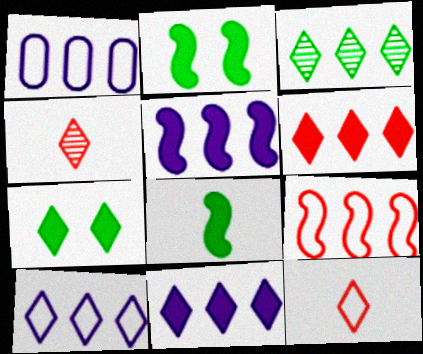[[1, 2, 4], 
[3, 6, 10], 
[4, 7, 10]]